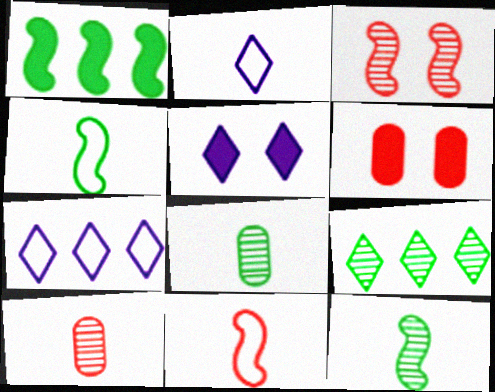[[6, 7, 12]]